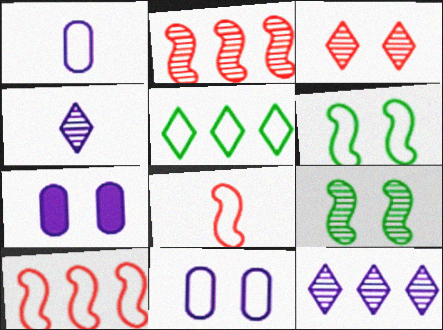[[3, 6, 7], 
[5, 8, 11]]